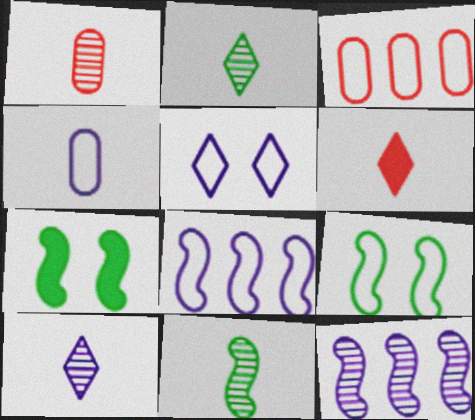[[1, 10, 11], 
[3, 7, 10], 
[4, 5, 8], 
[4, 6, 11]]